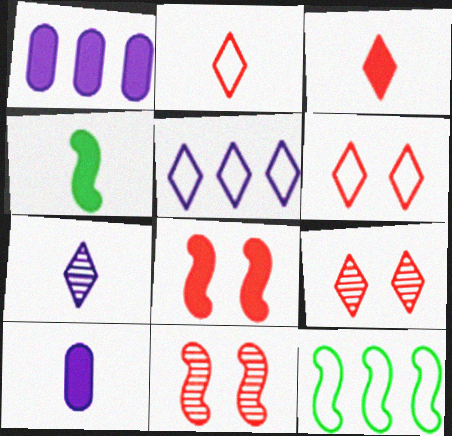[[3, 4, 10], 
[9, 10, 12]]